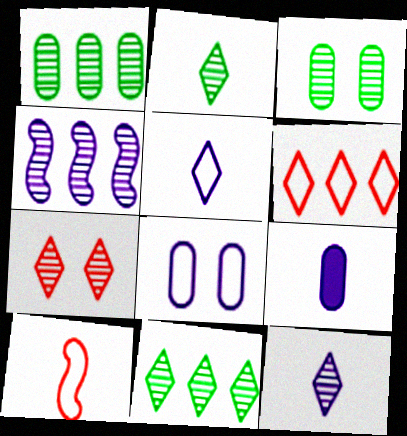[[2, 9, 10], 
[7, 11, 12]]